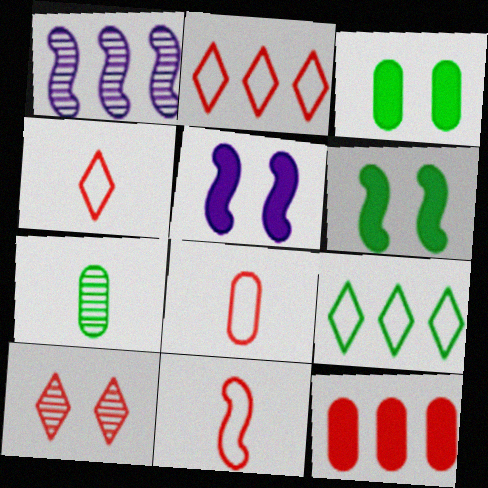[[1, 3, 4], 
[1, 6, 11], 
[1, 7, 10], 
[1, 9, 12], 
[2, 5, 7], 
[4, 8, 11], 
[6, 7, 9], 
[10, 11, 12]]